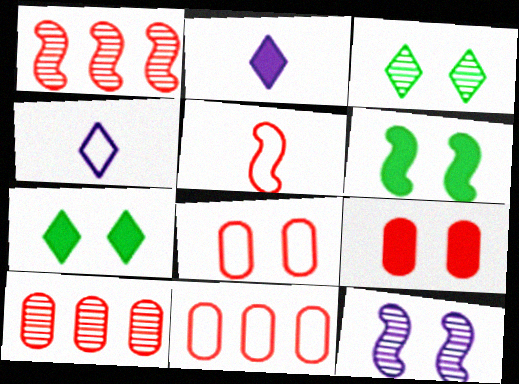[[4, 6, 10], 
[7, 8, 12]]